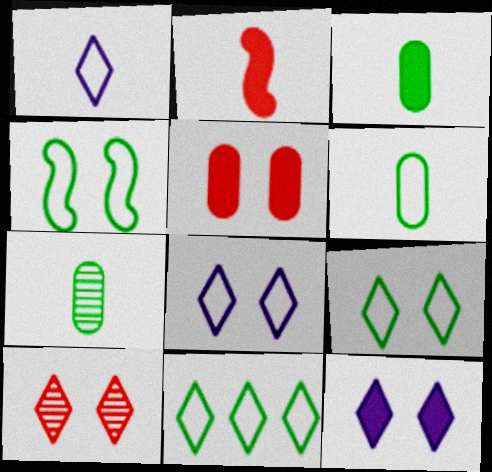[[1, 2, 7], 
[3, 6, 7], 
[4, 6, 11], 
[9, 10, 12]]